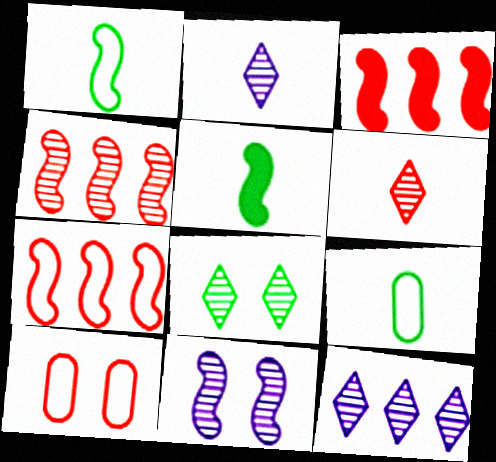[[1, 3, 11], 
[3, 4, 7], 
[3, 6, 10], 
[5, 7, 11], 
[5, 10, 12], 
[6, 8, 12]]